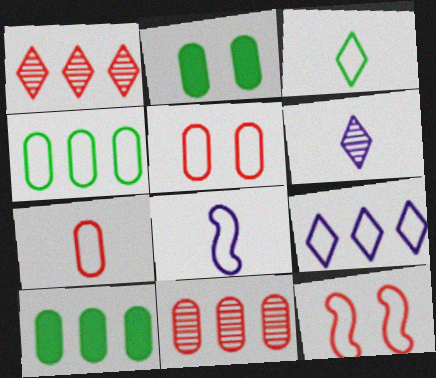[[1, 2, 8], 
[3, 7, 8], 
[6, 10, 12]]